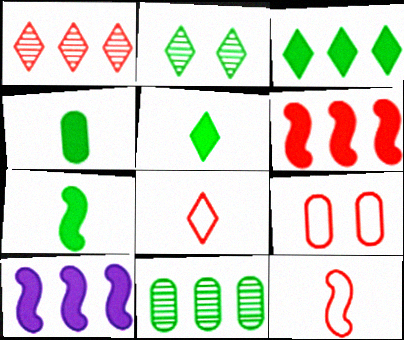[[4, 5, 7]]